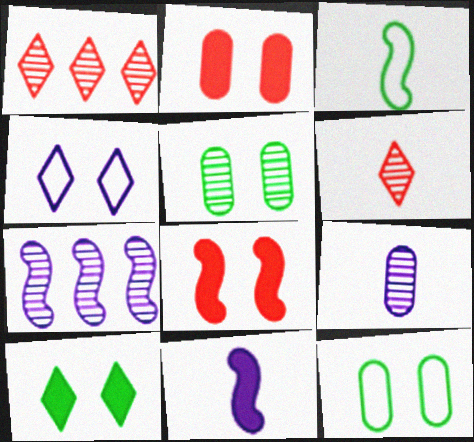[[1, 11, 12], 
[3, 7, 8], 
[4, 5, 8], 
[5, 6, 7]]